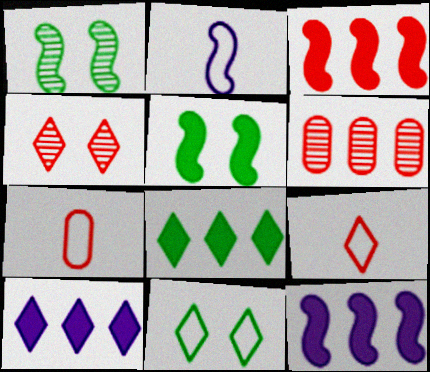[[1, 2, 3], 
[1, 7, 10], 
[3, 4, 7]]